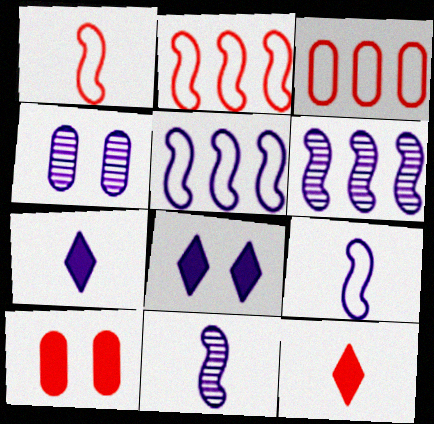[[4, 5, 7]]